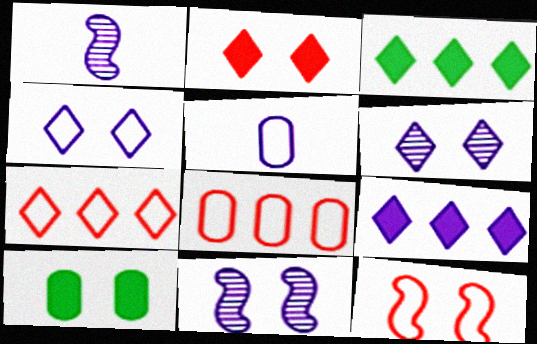[[1, 7, 10], 
[5, 9, 11], 
[6, 10, 12]]